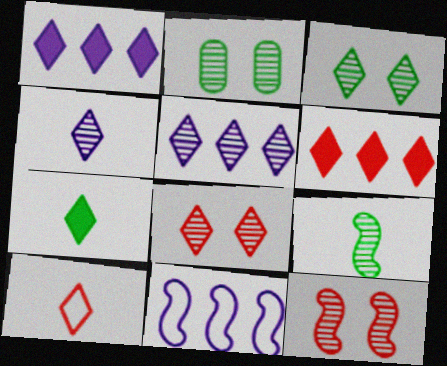[[1, 3, 10], 
[4, 7, 10], 
[6, 8, 10]]